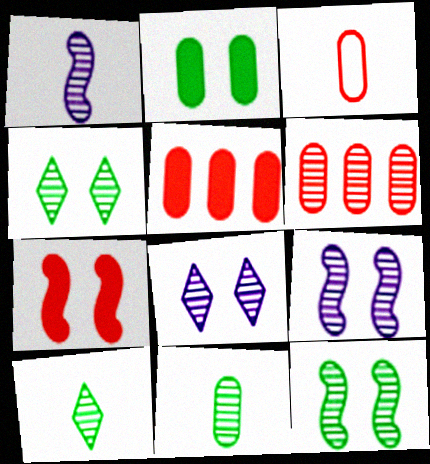[[1, 4, 6], 
[6, 9, 10]]